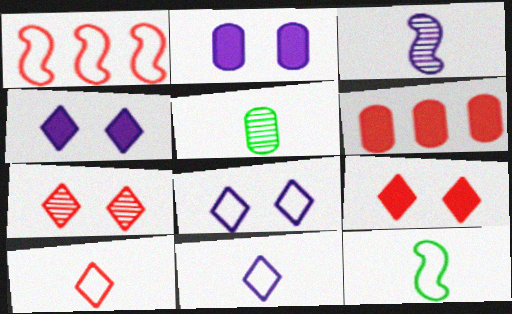[[1, 4, 5]]